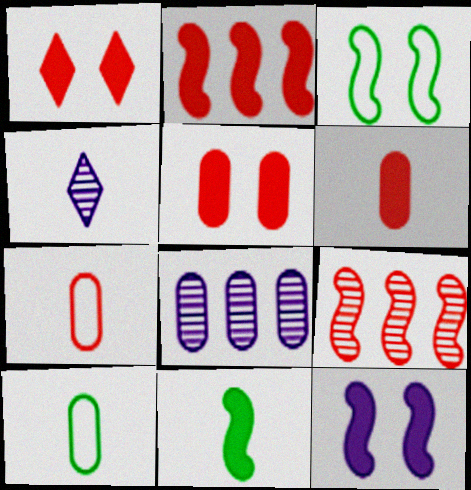[[1, 2, 6], 
[1, 7, 9], 
[2, 11, 12], 
[4, 7, 11], 
[5, 8, 10]]